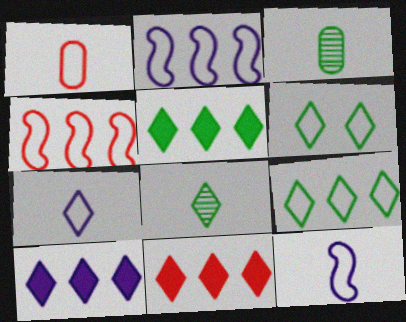[[1, 2, 6], 
[5, 6, 8], 
[5, 10, 11]]